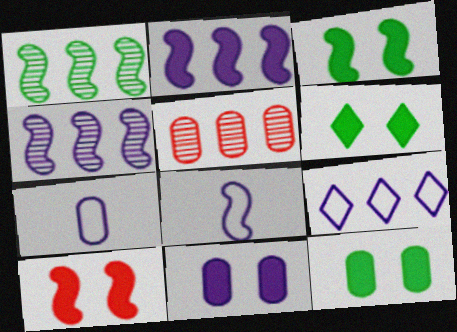[[1, 8, 10], 
[3, 6, 12], 
[5, 6, 8], 
[5, 7, 12], 
[6, 10, 11]]